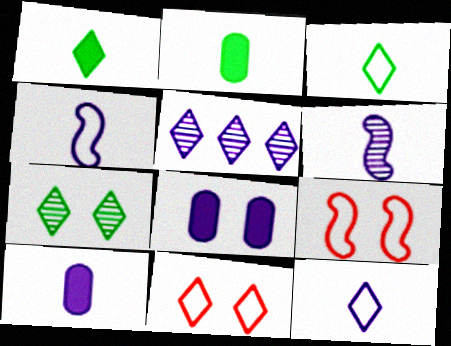[[1, 5, 11], 
[2, 5, 9], 
[4, 5, 8], 
[6, 10, 12], 
[7, 8, 9]]